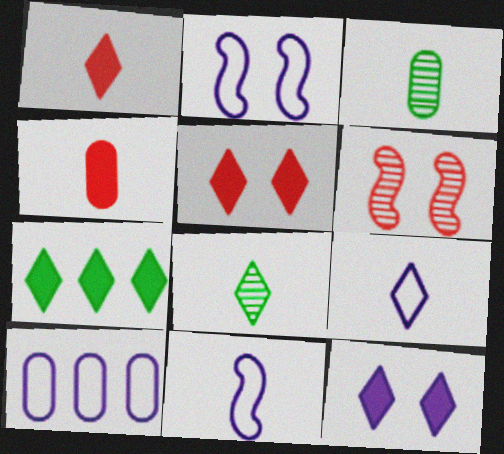[[1, 3, 11], 
[1, 7, 12], 
[1, 8, 9], 
[2, 9, 10], 
[4, 8, 11]]